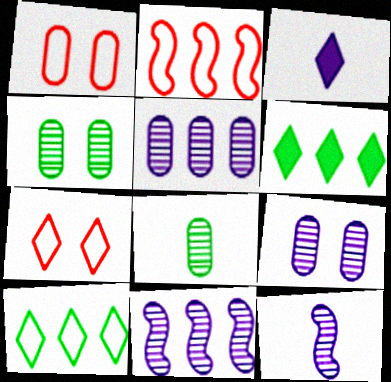[[1, 6, 12], 
[2, 3, 4], 
[2, 5, 6]]